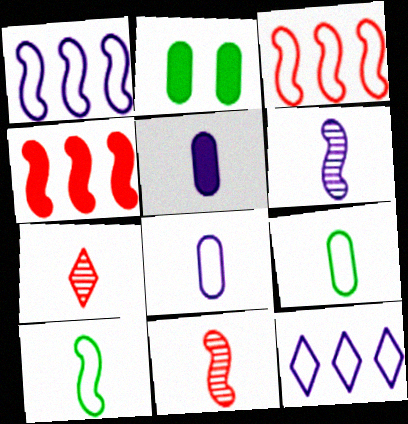[[1, 2, 7], 
[2, 11, 12], 
[5, 7, 10]]